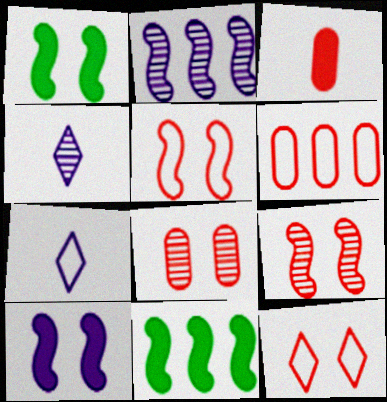[[1, 4, 6], 
[3, 6, 8], 
[7, 8, 11]]